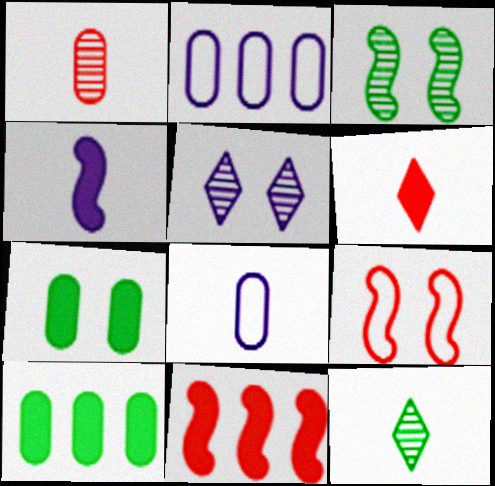[[1, 2, 7], 
[2, 3, 6], 
[2, 4, 5], 
[5, 7, 9]]